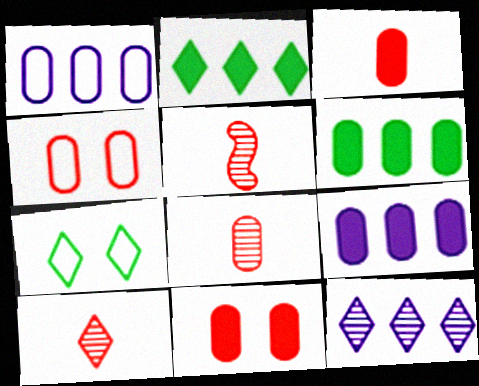[[5, 7, 9], 
[5, 8, 10]]